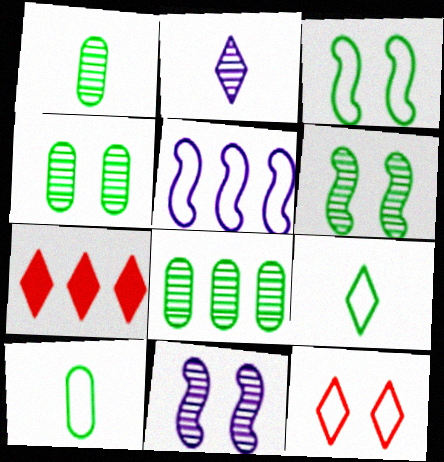[[1, 4, 8], 
[5, 7, 8], 
[5, 10, 12], 
[7, 10, 11]]